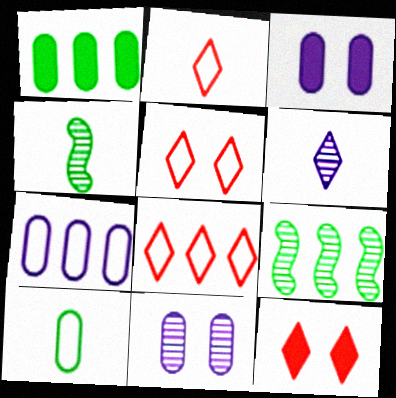[[2, 3, 9], 
[2, 5, 8], 
[3, 4, 8], 
[4, 7, 12]]